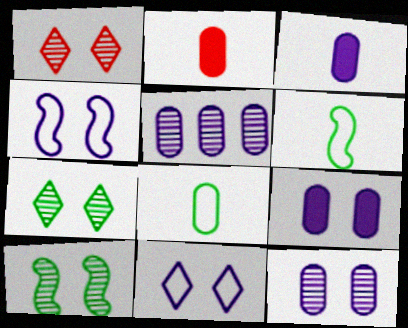[[1, 10, 12]]